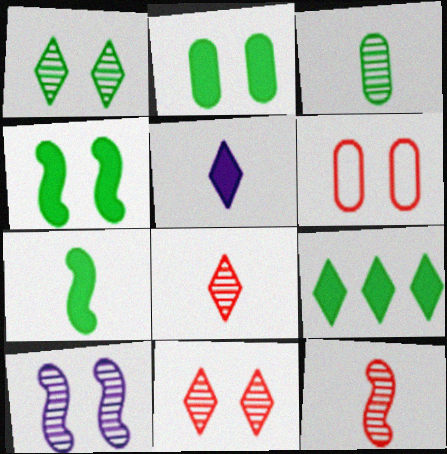[[2, 7, 9]]